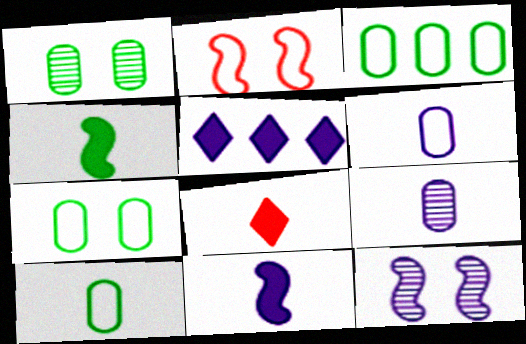[[3, 7, 10], 
[3, 8, 12], 
[5, 6, 12]]